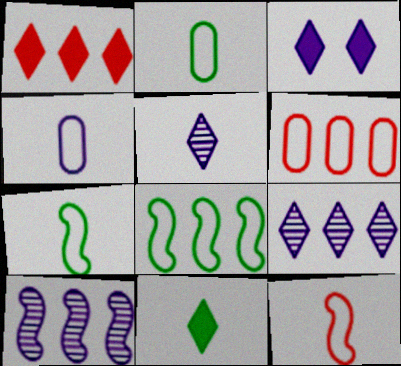[[1, 3, 11], 
[3, 4, 10]]